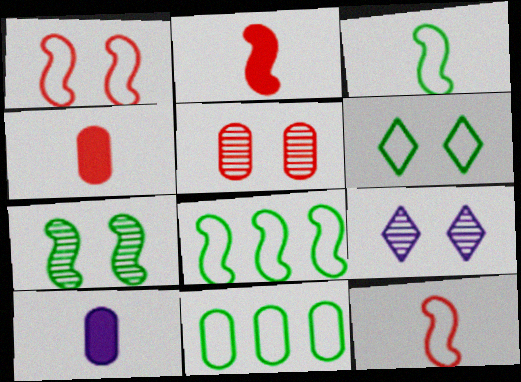[[2, 9, 11], 
[3, 6, 11], 
[4, 8, 9], 
[5, 7, 9], 
[5, 10, 11]]